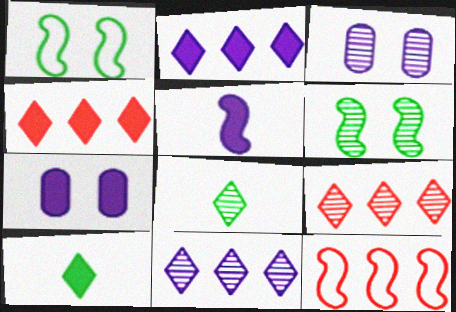[[2, 5, 7], 
[3, 10, 12], 
[5, 6, 12], 
[7, 8, 12]]